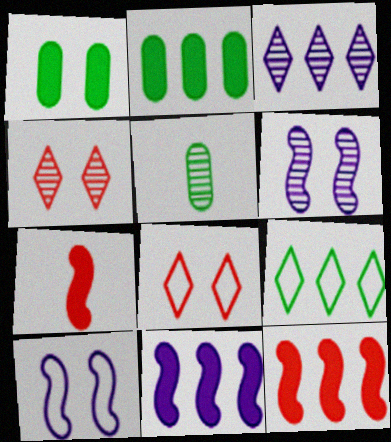[[1, 4, 10], 
[1, 6, 8], 
[5, 8, 11]]